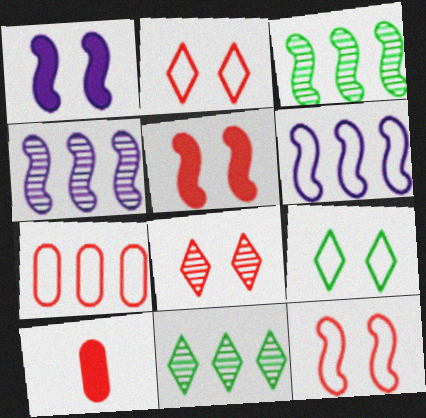[[4, 9, 10]]